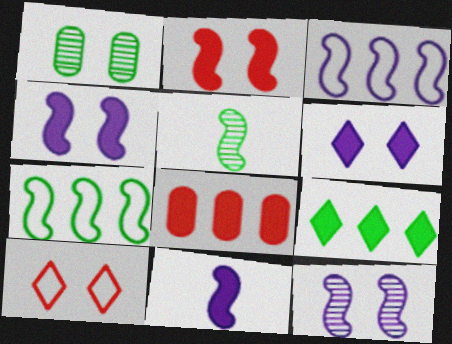[[1, 4, 10], 
[2, 3, 5], 
[3, 11, 12]]